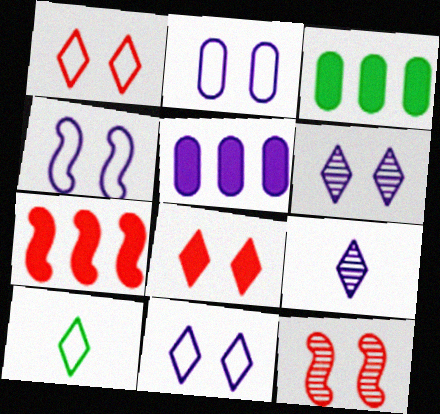[[2, 4, 11], 
[4, 5, 9], 
[5, 10, 12]]